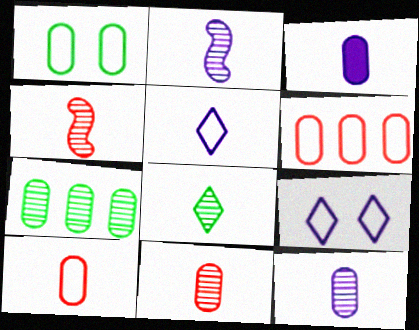[[2, 3, 5], 
[2, 8, 11], 
[4, 8, 12]]